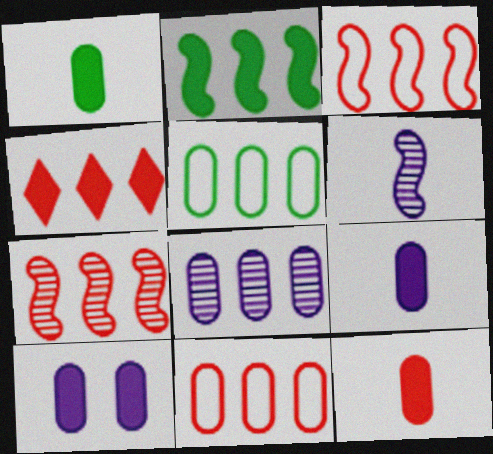[[1, 9, 12], 
[4, 7, 11]]